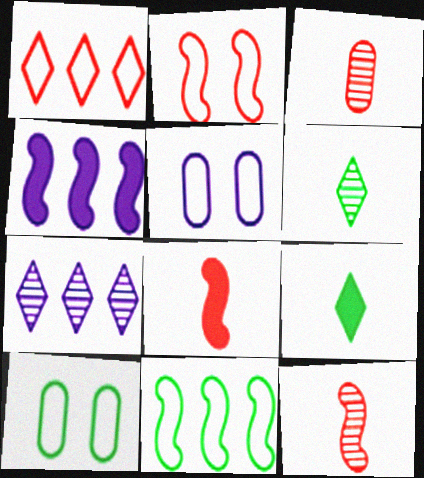[[7, 8, 10]]